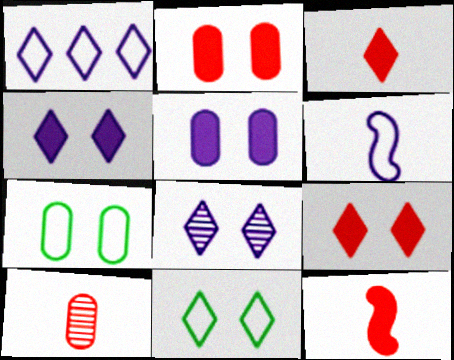[[8, 9, 11]]